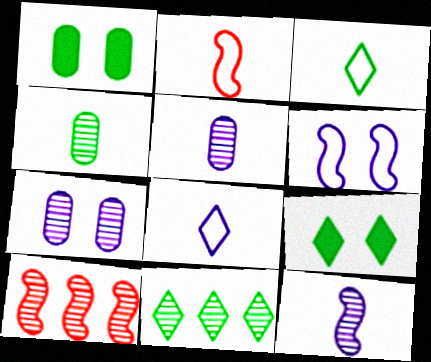[[1, 8, 10], 
[3, 9, 11]]